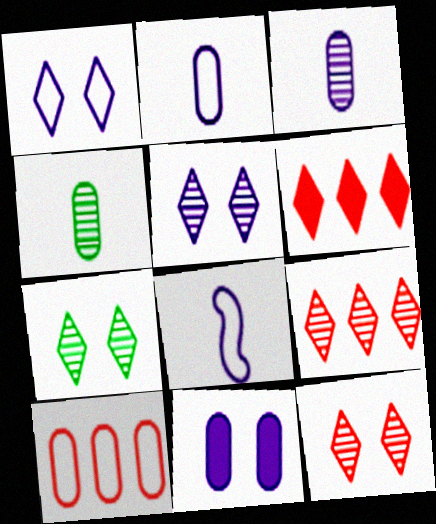[[4, 10, 11], 
[5, 7, 12]]